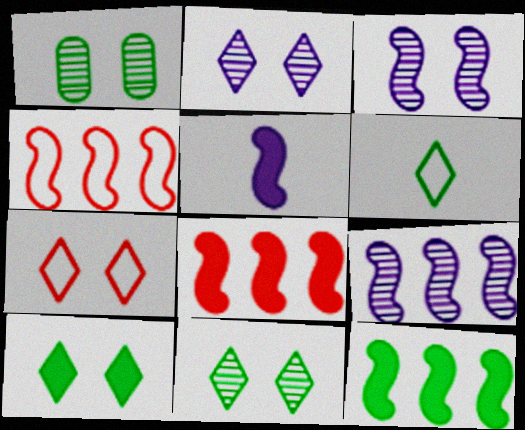[[1, 6, 12], 
[2, 7, 10], 
[4, 9, 12]]